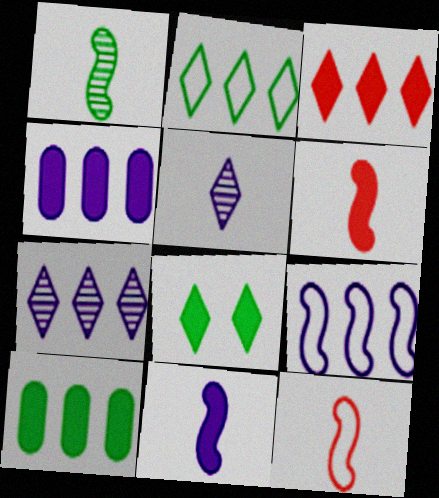[[1, 11, 12], 
[2, 3, 7], 
[4, 6, 8], 
[4, 7, 9]]